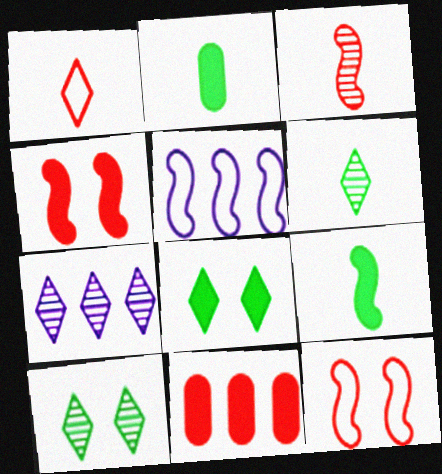[[1, 7, 8], 
[2, 7, 12]]